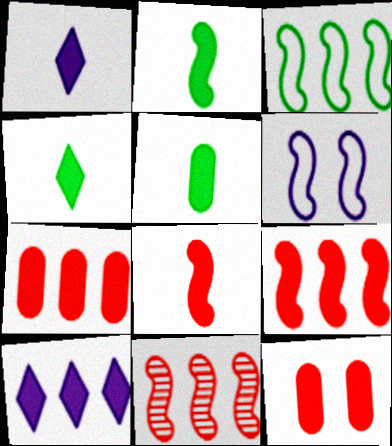[[1, 5, 8], 
[2, 4, 5], 
[2, 6, 11], 
[2, 10, 12]]